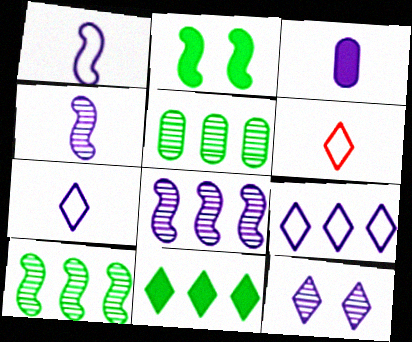[[3, 4, 7], 
[6, 11, 12]]